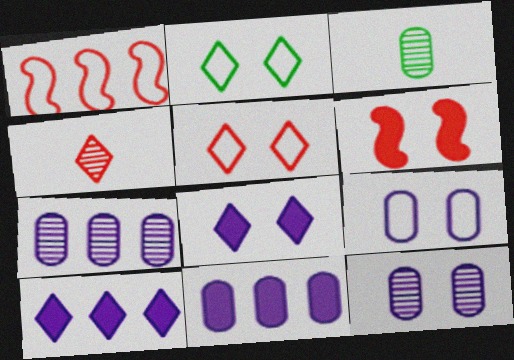[[1, 3, 8], 
[2, 4, 10], 
[2, 6, 12]]